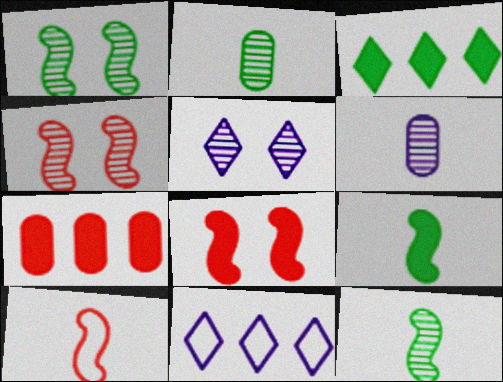[[2, 8, 11]]